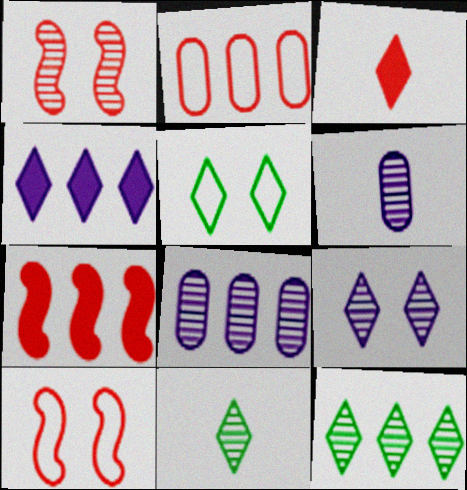[[1, 2, 3], 
[1, 6, 12], 
[1, 8, 11], 
[5, 6, 7]]